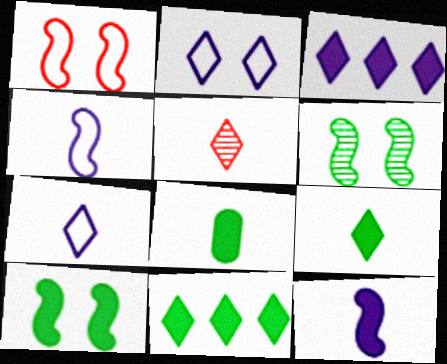[[2, 5, 11], 
[4, 5, 8], 
[5, 7, 9], 
[8, 10, 11]]